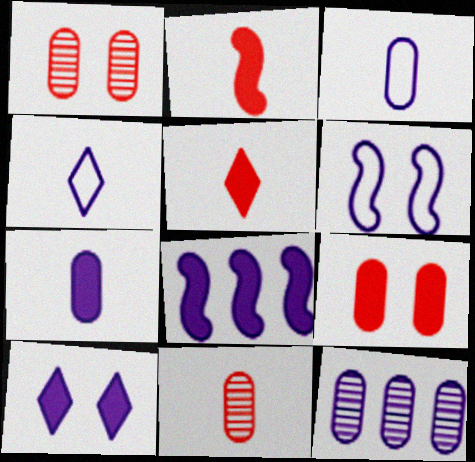[[7, 8, 10]]